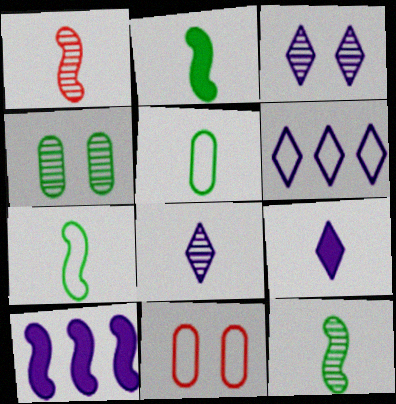[[1, 5, 9], 
[2, 7, 12], 
[3, 6, 9], 
[6, 7, 11]]